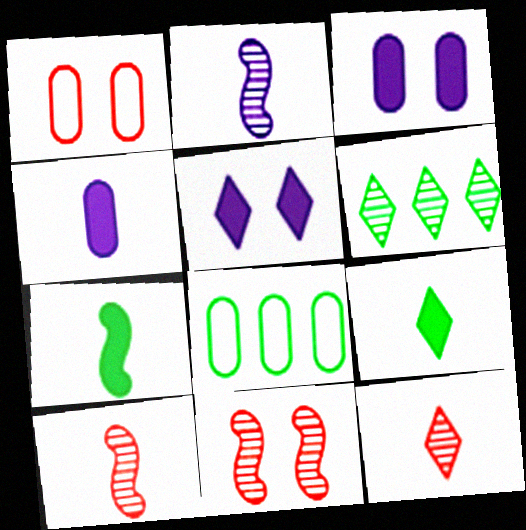[[5, 8, 10]]